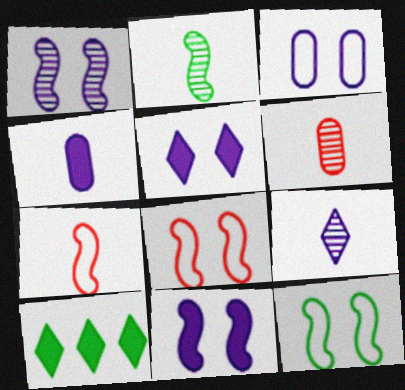[[1, 3, 5], 
[2, 6, 9]]